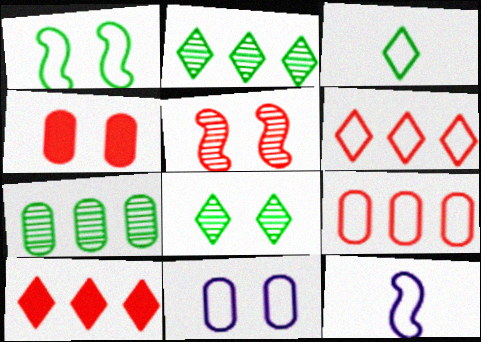[[2, 4, 12]]